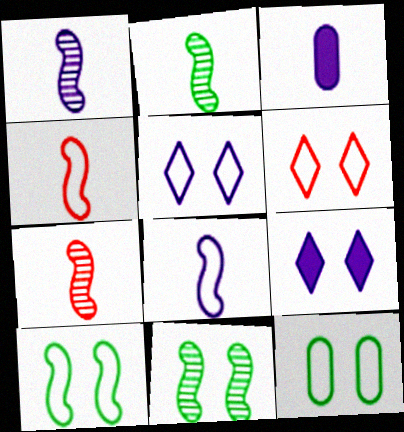[[1, 2, 7]]